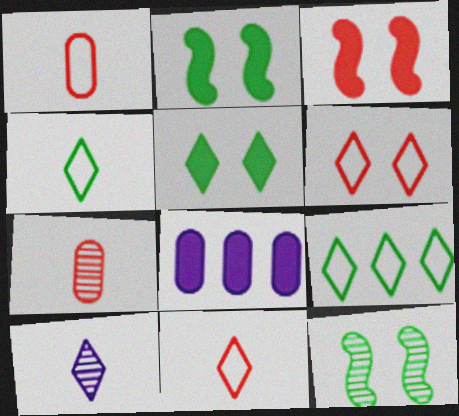[[8, 11, 12]]